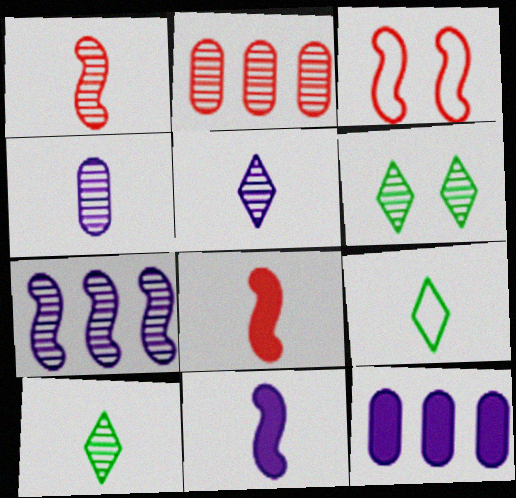[[1, 4, 10], 
[3, 10, 12], 
[4, 8, 9]]